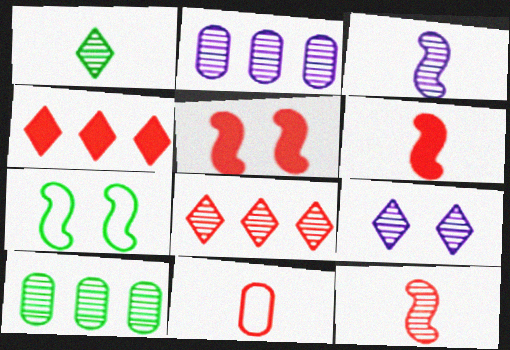[[1, 8, 9], 
[2, 3, 9], 
[5, 8, 11], 
[9, 10, 12]]